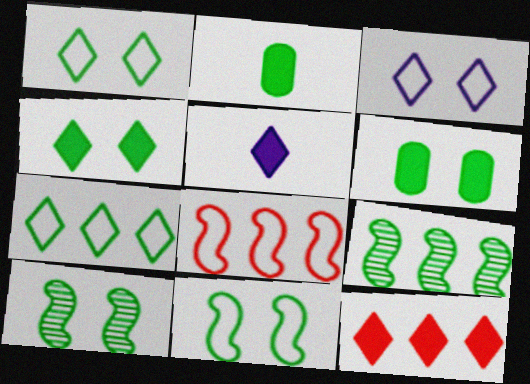[[1, 2, 9], 
[1, 6, 10], 
[2, 7, 10], 
[4, 5, 12]]